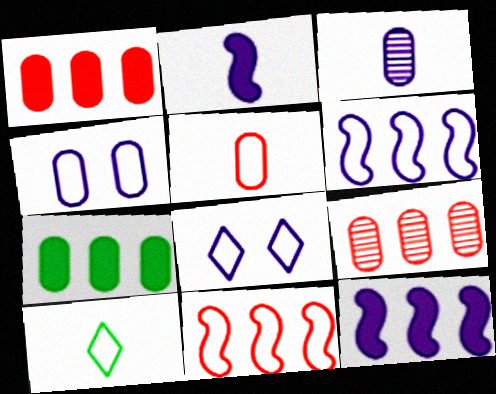[[3, 8, 12], 
[4, 10, 11]]